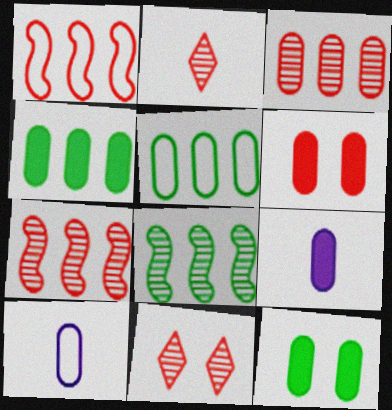[[1, 2, 6], 
[3, 10, 12], 
[4, 6, 9]]